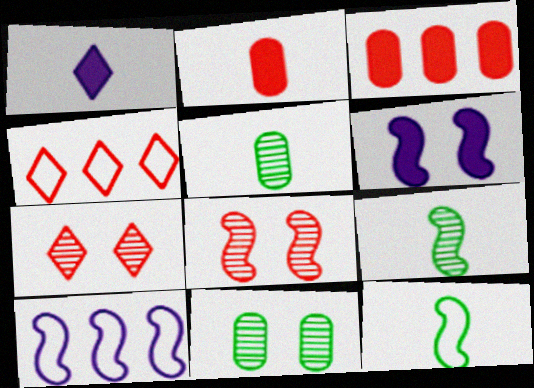[[2, 4, 8], 
[4, 5, 6]]